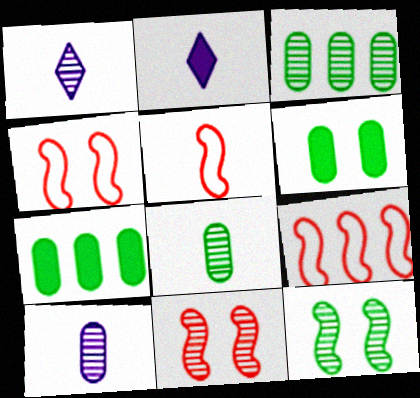[[1, 3, 11], 
[1, 4, 7], 
[1, 6, 9], 
[2, 3, 4], 
[2, 5, 8], 
[4, 5, 9]]